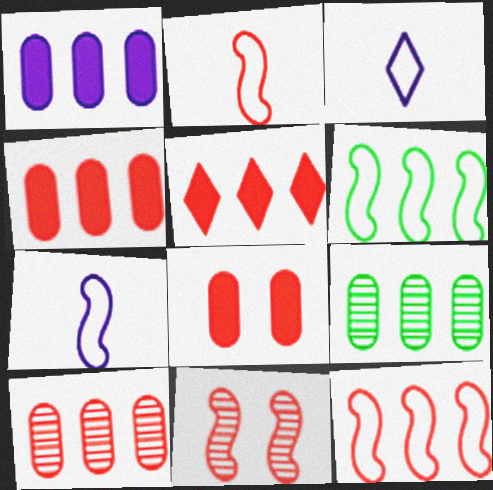[[5, 10, 12]]